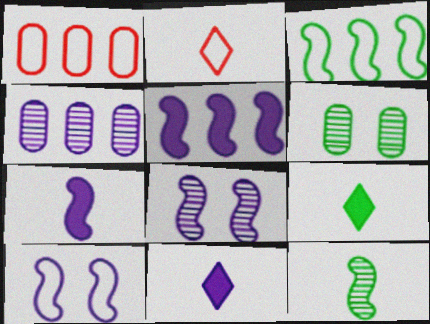[[1, 8, 9], 
[2, 5, 6], 
[3, 6, 9], 
[4, 10, 11]]